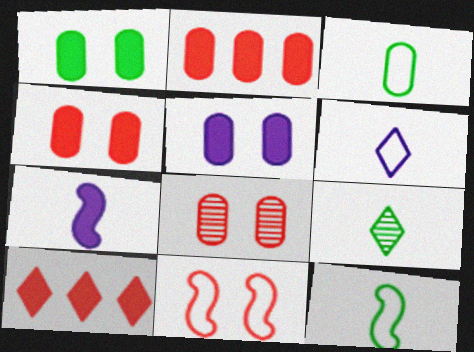[[1, 4, 5], 
[1, 7, 10]]